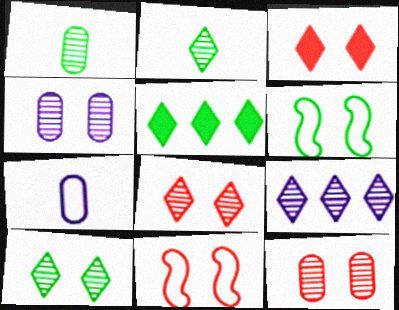[[1, 5, 6], 
[2, 8, 9], 
[3, 4, 6], 
[3, 11, 12]]